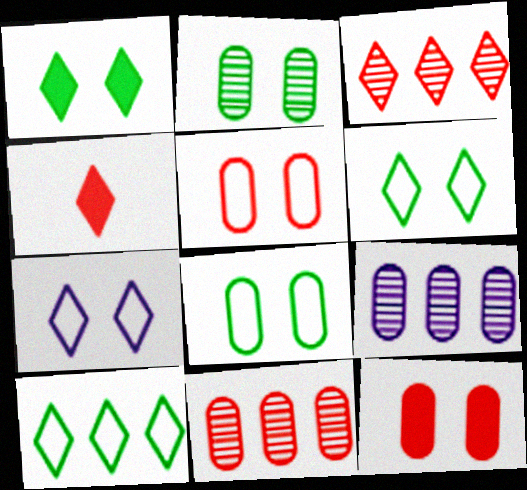[]